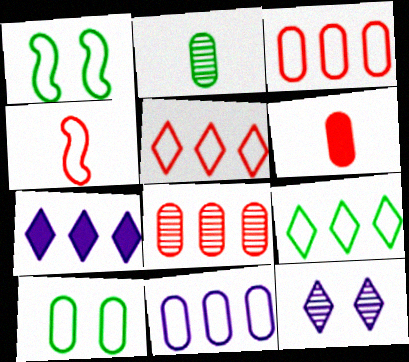[]